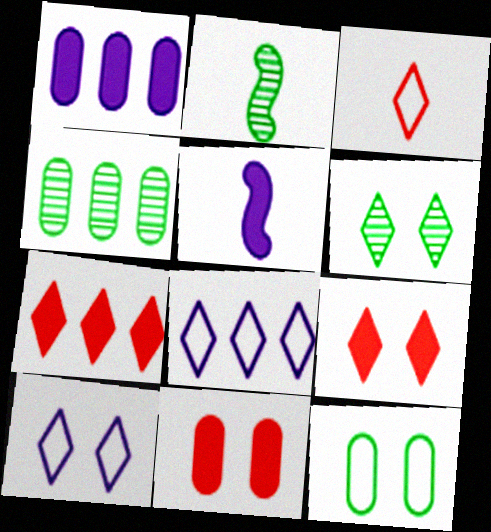[[2, 4, 6], 
[2, 8, 11], 
[6, 9, 10]]